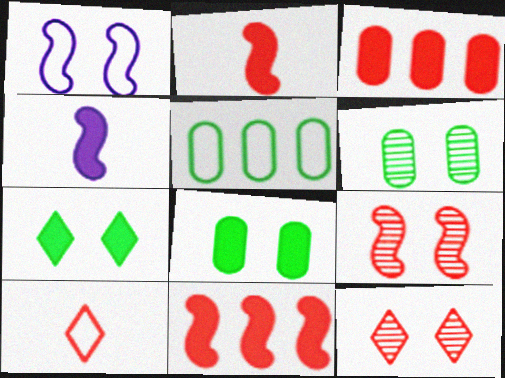[[1, 5, 10], 
[1, 8, 12], 
[3, 4, 7], 
[3, 9, 10], 
[4, 5, 12]]